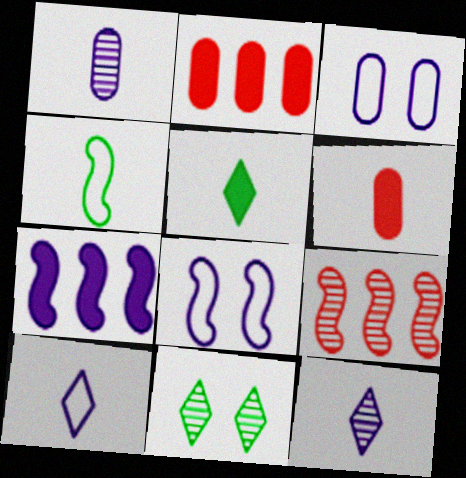[[1, 9, 11], 
[3, 5, 9], 
[3, 7, 12], 
[4, 6, 12]]